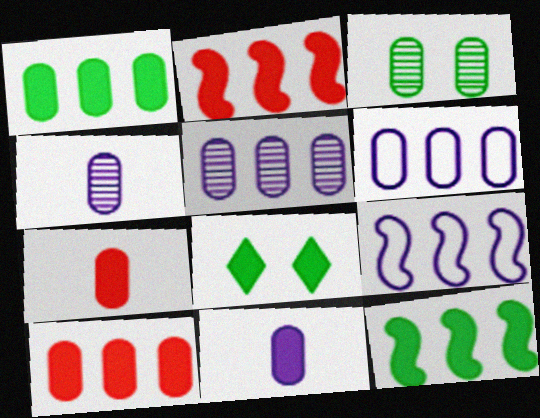[[2, 8, 11], 
[3, 6, 7]]